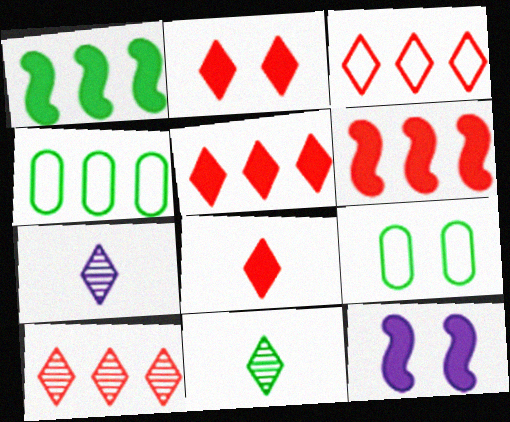[[1, 9, 11], 
[2, 5, 8], 
[3, 5, 10], 
[6, 7, 9]]